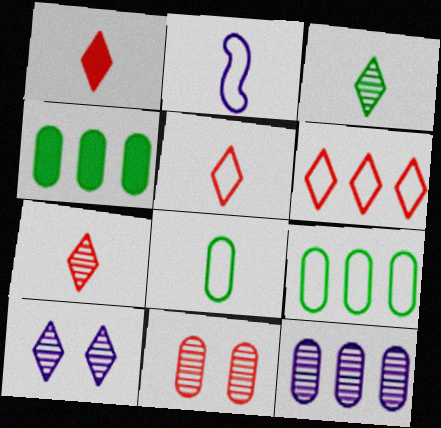[[1, 5, 7], 
[2, 5, 8]]